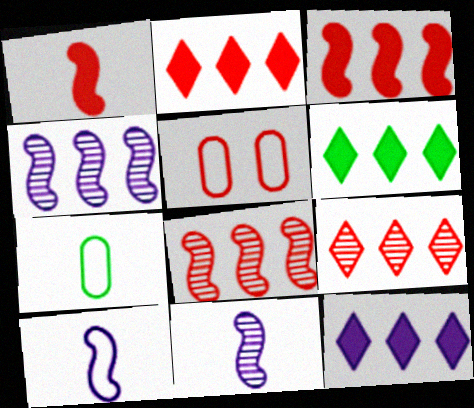[[1, 5, 9], 
[2, 6, 12], 
[5, 6, 11]]